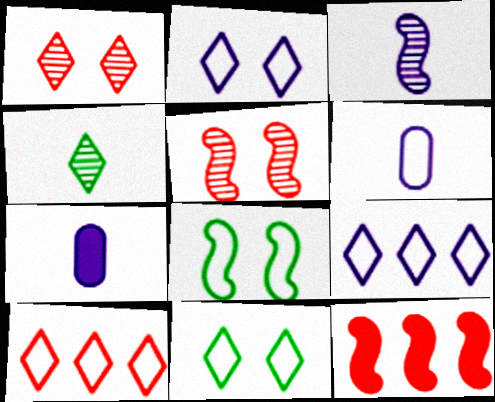[[3, 8, 12], 
[6, 8, 10]]